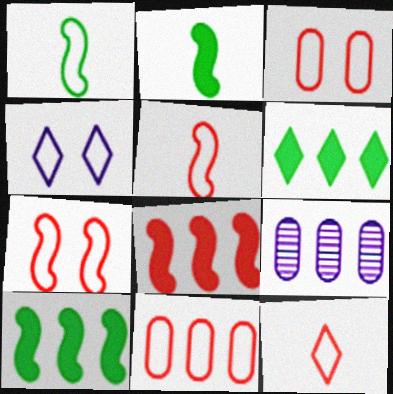[[1, 4, 11], 
[7, 11, 12]]